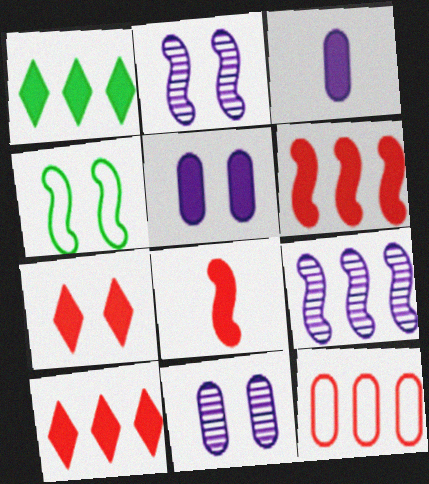[[1, 5, 8], 
[1, 9, 12], 
[4, 7, 11], 
[4, 8, 9]]